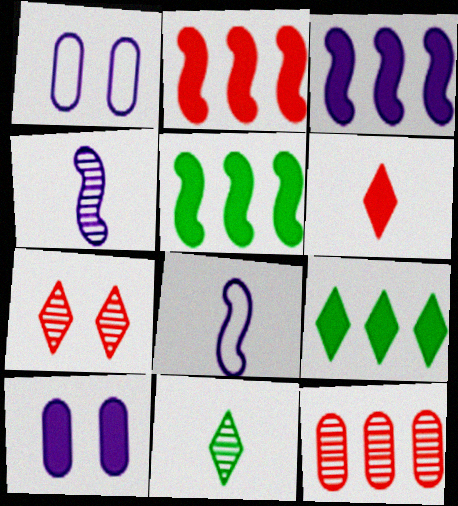[[1, 2, 11], 
[2, 3, 5], 
[5, 6, 10]]